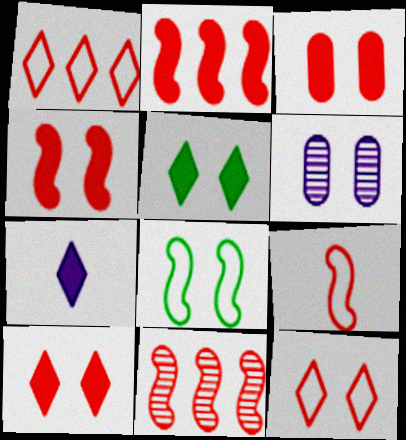[[3, 4, 10], 
[4, 9, 11], 
[6, 8, 10]]